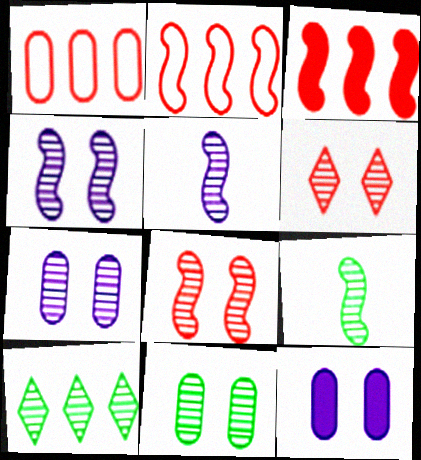[[4, 6, 11], 
[9, 10, 11]]